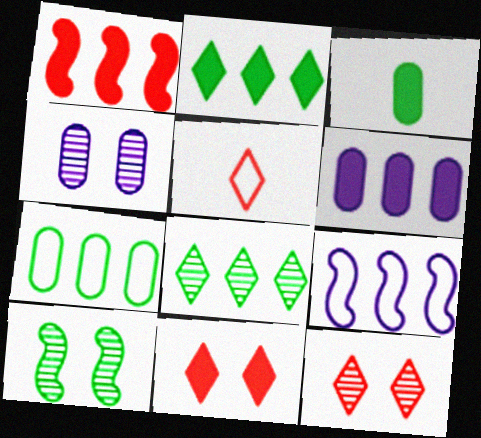[[1, 2, 6], 
[3, 9, 12], 
[4, 10, 12], 
[5, 6, 10]]